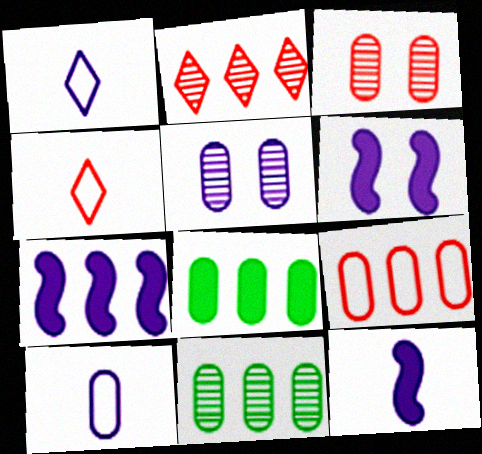[[1, 5, 7], 
[3, 8, 10], 
[4, 6, 11], 
[6, 7, 12]]